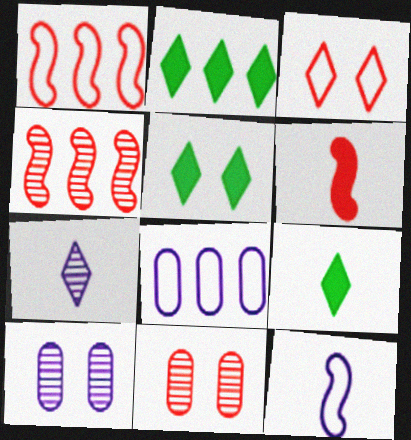[[1, 9, 10], 
[2, 3, 7], 
[2, 4, 8], 
[2, 5, 9], 
[2, 11, 12]]